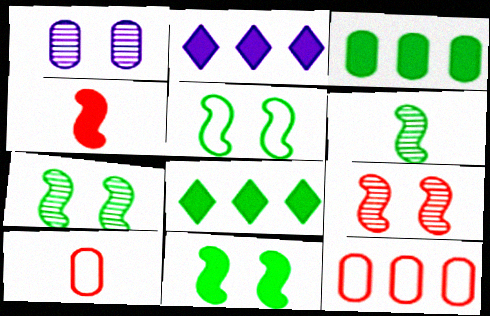[[1, 3, 10], 
[2, 7, 10], 
[5, 7, 11]]